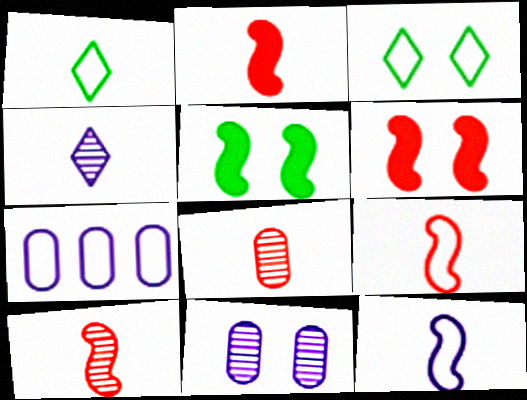[[2, 9, 10], 
[3, 6, 11], 
[3, 7, 9]]